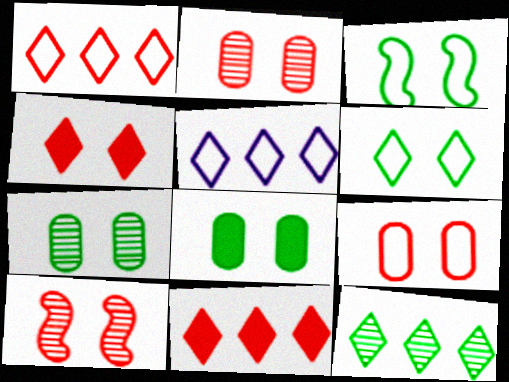[[4, 9, 10], 
[5, 11, 12]]